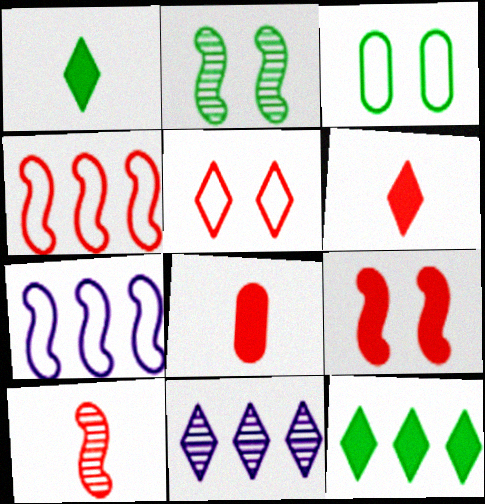[[1, 5, 11], 
[4, 9, 10]]